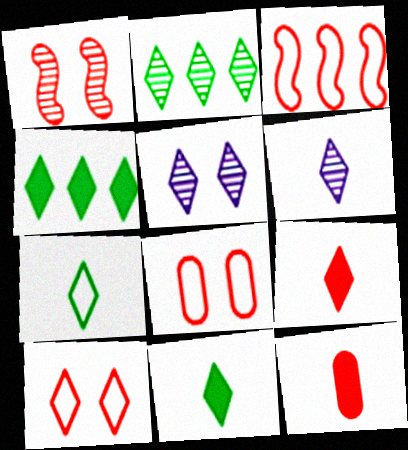[[4, 6, 10], 
[6, 7, 9]]